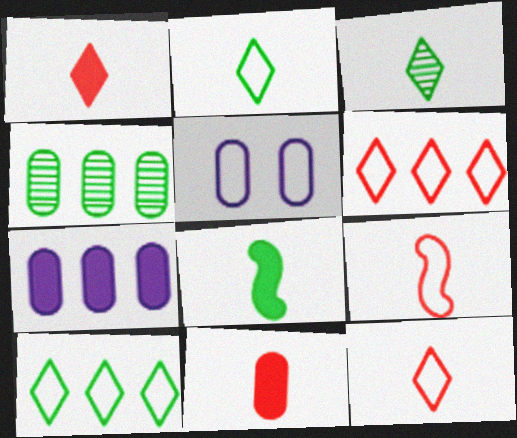[[4, 5, 11], 
[5, 9, 10]]